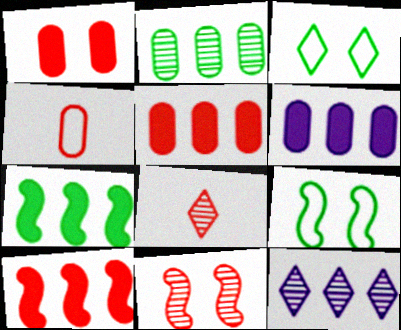[[6, 8, 9]]